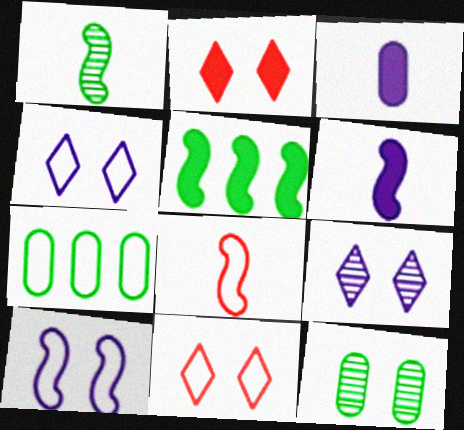[[1, 6, 8], 
[2, 3, 5], 
[2, 10, 12], 
[4, 7, 8]]